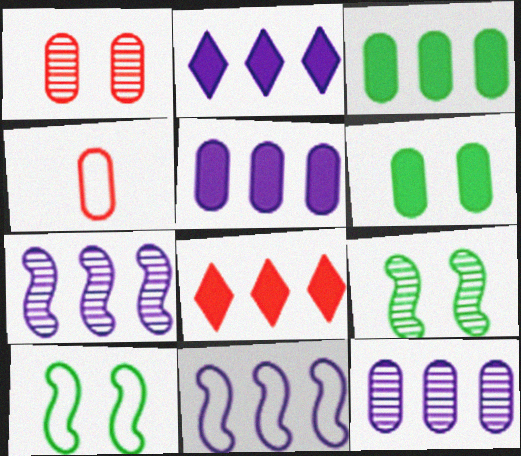[[2, 4, 9], 
[2, 11, 12], 
[4, 6, 12]]